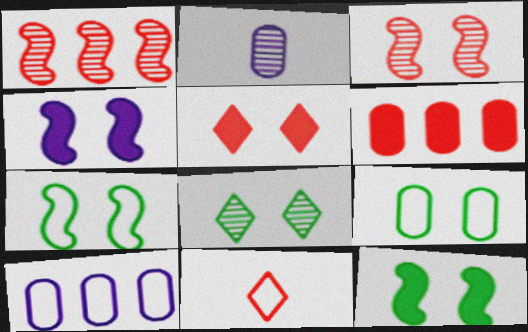[[1, 2, 8], 
[2, 6, 9], 
[3, 4, 7], 
[3, 6, 11], 
[7, 10, 11], 
[8, 9, 12]]